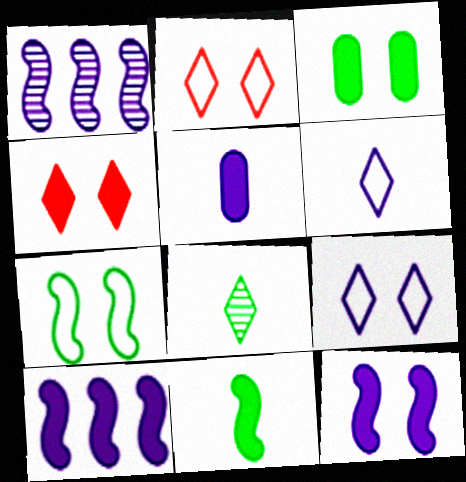[[1, 5, 9], 
[3, 4, 12]]